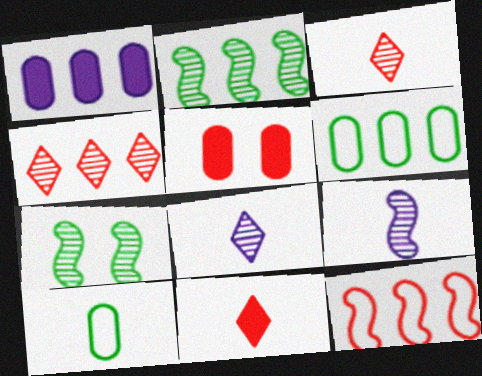[[3, 5, 12], 
[9, 10, 11]]